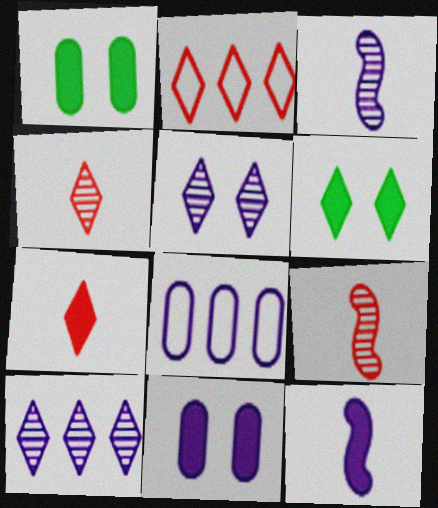[[1, 2, 3], 
[5, 8, 12], 
[6, 8, 9]]